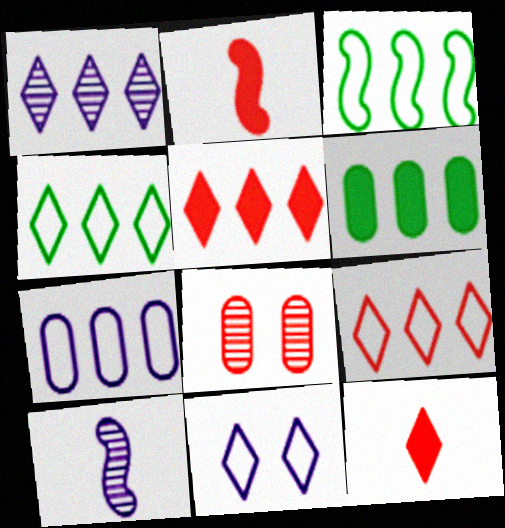[[1, 4, 5], 
[2, 8, 9], 
[3, 7, 9]]